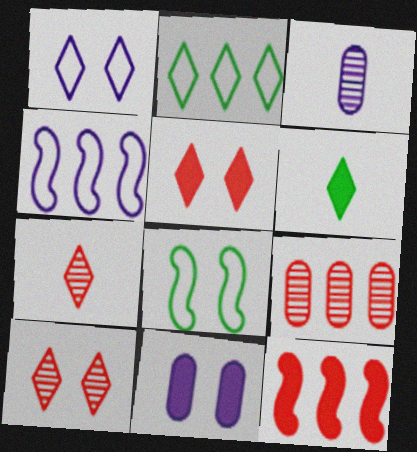[[6, 11, 12], 
[8, 10, 11]]